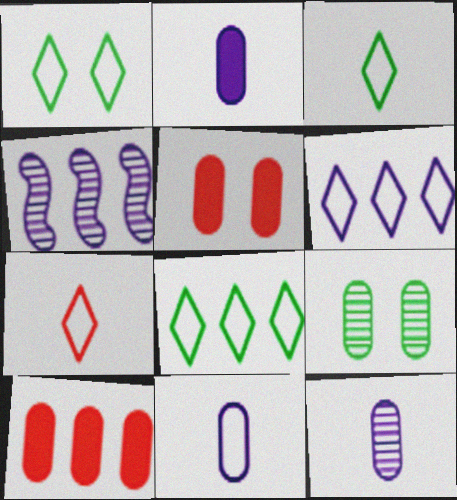[[1, 3, 8], 
[1, 6, 7], 
[2, 11, 12], 
[3, 4, 5], 
[4, 8, 10], 
[9, 10, 11]]